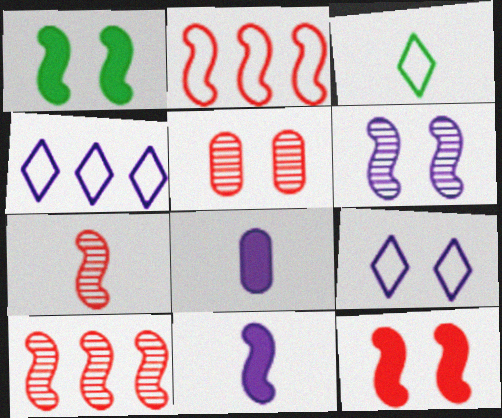[[1, 5, 9], 
[2, 7, 12], 
[3, 7, 8], 
[4, 6, 8]]